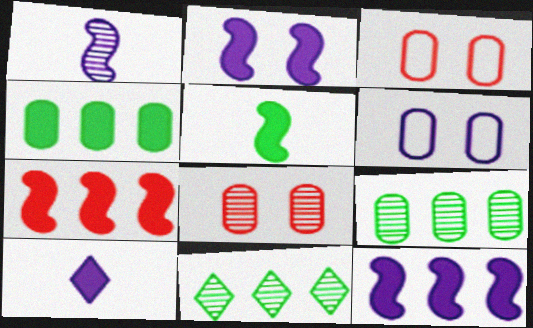[[1, 8, 11], 
[2, 5, 7]]